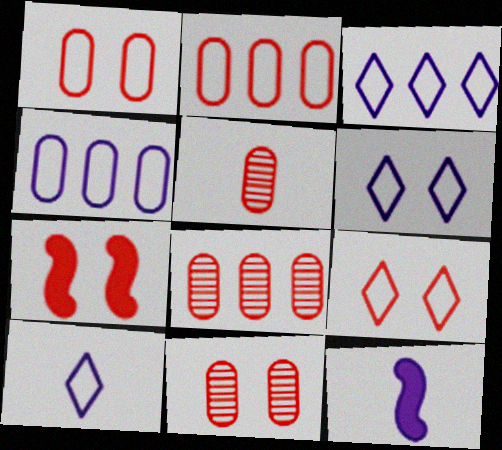[[3, 6, 10], 
[5, 8, 11], 
[7, 9, 11]]